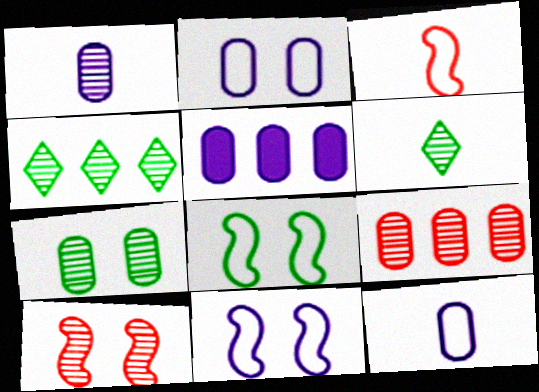[[1, 2, 5], 
[1, 4, 10], 
[1, 7, 9]]